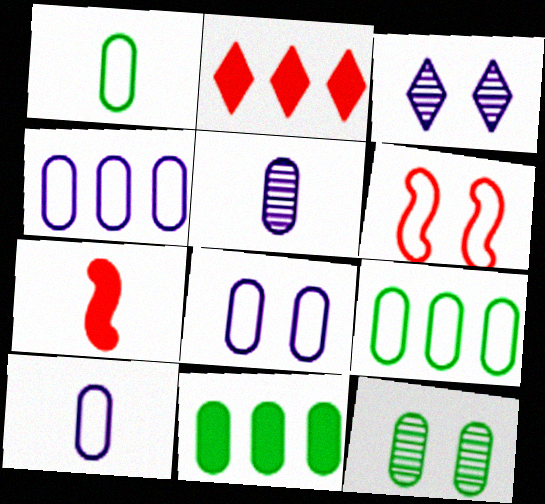[[1, 11, 12], 
[3, 7, 9], 
[4, 8, 10]]